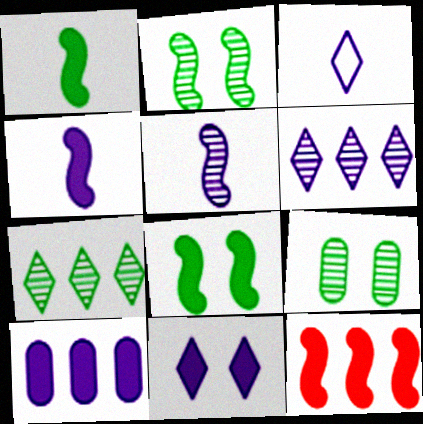[[3, 6, 11], 
[3, 9, 12], 
[4, 8, 12], 
[4, 10, 11]]